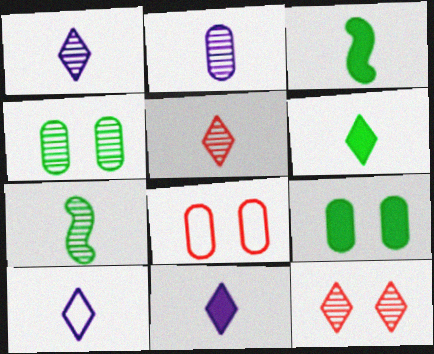[[1, 10, 11], 
[2, 5, 7], 
[5, 6, 10]]